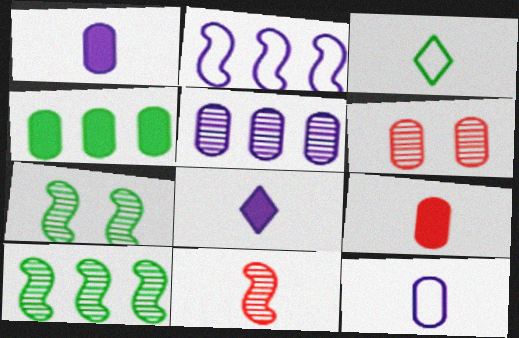[[1, 3, 11], 
[3, 4, 7], 
[4, 6, 12]]